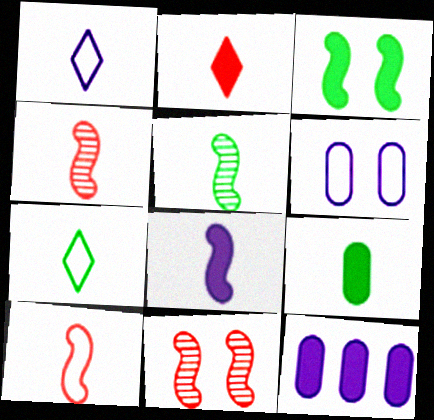[[1, 4, 9], 
[2, 3, 12], 
[2, 8, 9], 
[5, 7, 9], 
[5, 8, 10], 
[7, 11, 12]]